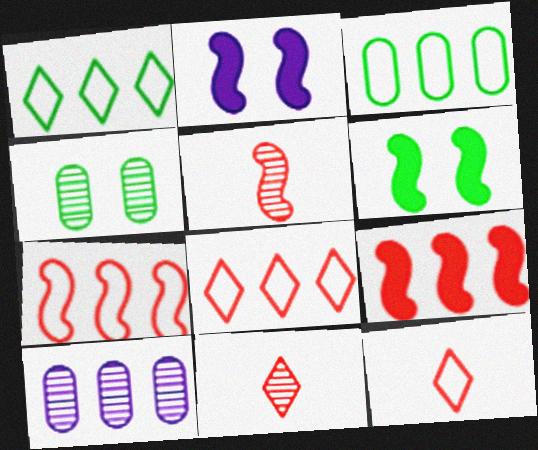[[1, 9, 10], 
[2, 3, 11], 
[6, 10, 12]]